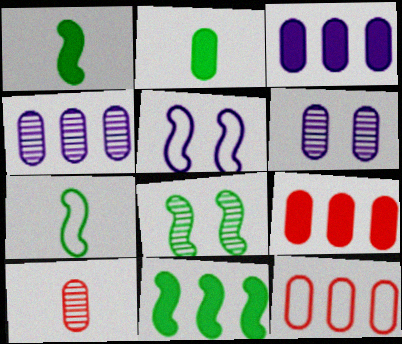[[2, 6, 12], 
[7, 8, 11]]